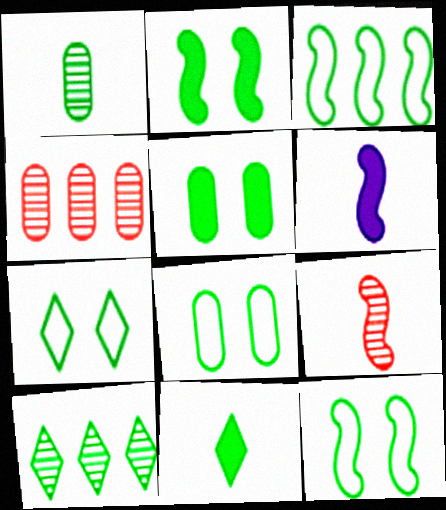[[4, 6, 7], 
[7, 8, 12], 
[7, 10, 11]]